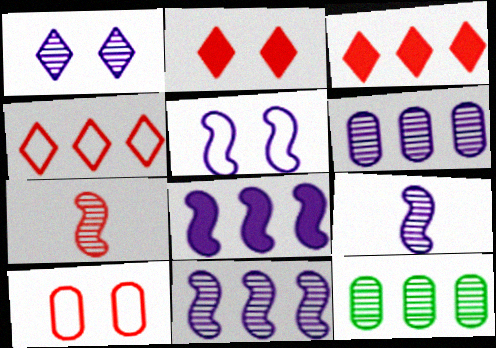[[1, 6, 9], 
[1, 7, 12], 
[3, 7, 10], 
[4, 8, 12], 
[5, 8, 9]]